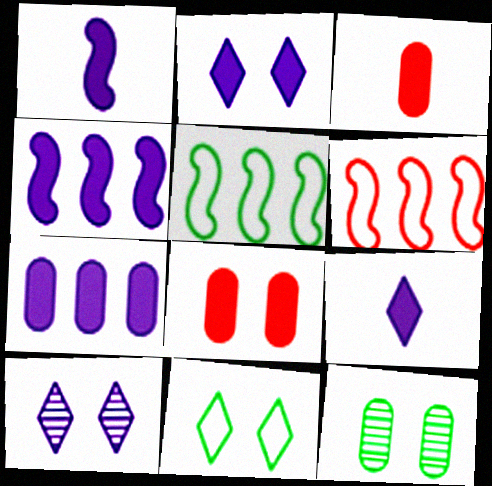[[1, 2, 7], 
[3, 5, 10], 
[6, 9, 12]]